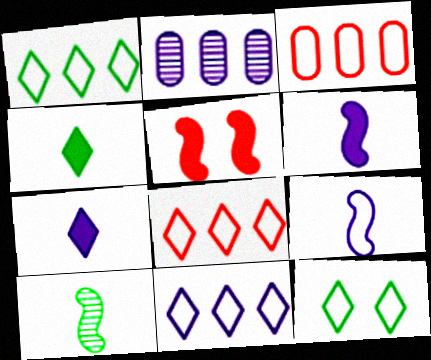[[1, 8, 11], 
[3, 9, 12]]